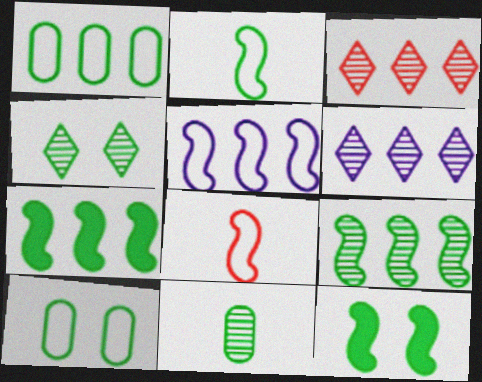[[2, 9, 12], 
[4, 9, 11], 
[4, 10, 12]]